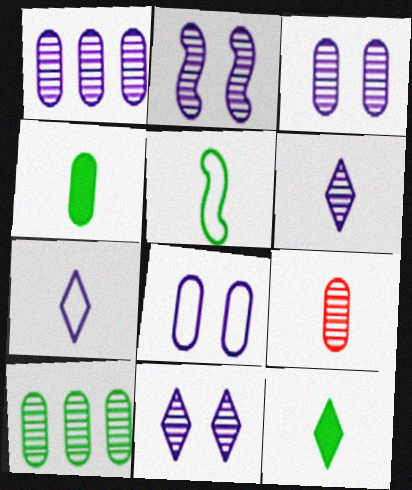[[1, 2, 6], 
[2, 3, 11], 
[3, 9, 10]]